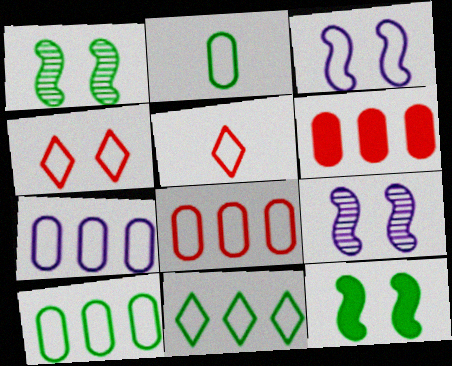[[3, 5, 10], 
[7, 8, 10]]